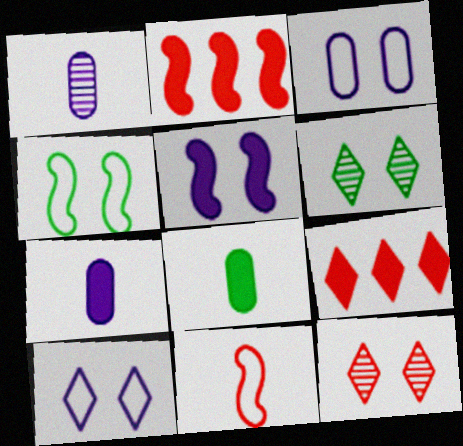[[1, 4, 9], 
[5, 8, 9]]